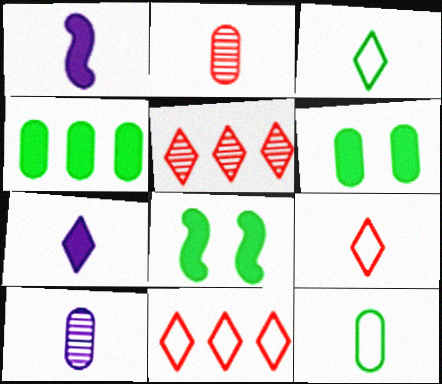[[1, 2, 3], 
[8, 10, 11]]